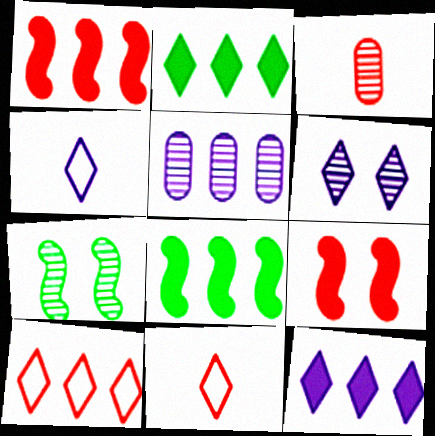[[2, 6, 11], 
[3, 9, 10], 
[4, 6, 12], 
[5, 8, 10]]